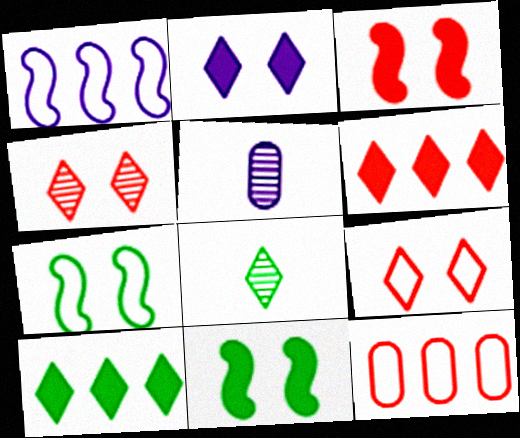[[1, 2, 5], 
[5, 6, 7]]